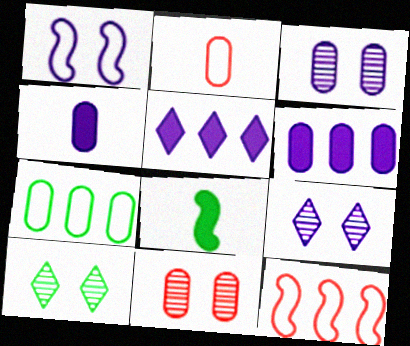[[4, 7, 11], 
[4, 10, 12], 
[7, 8, 10]]